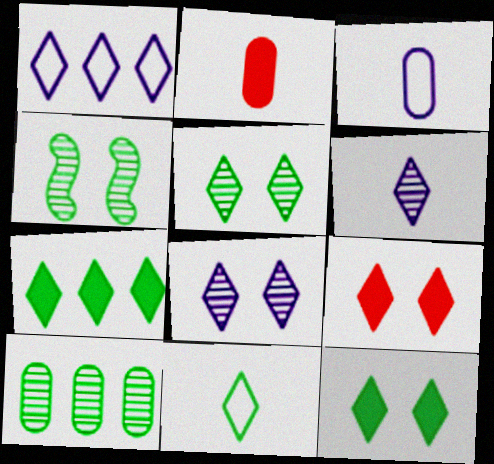[[1, 2, 4], 
[5, 7, 11]]